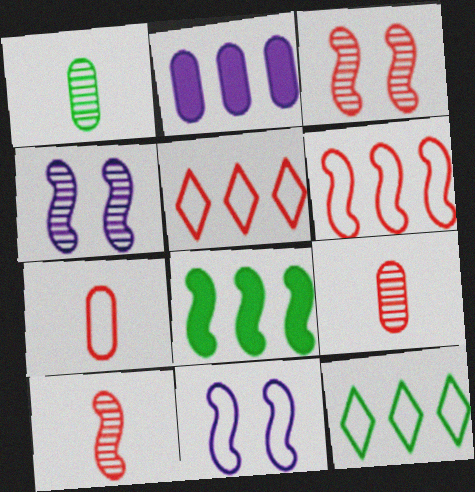[[7, 11, 12], 
[8, 10, 11]]